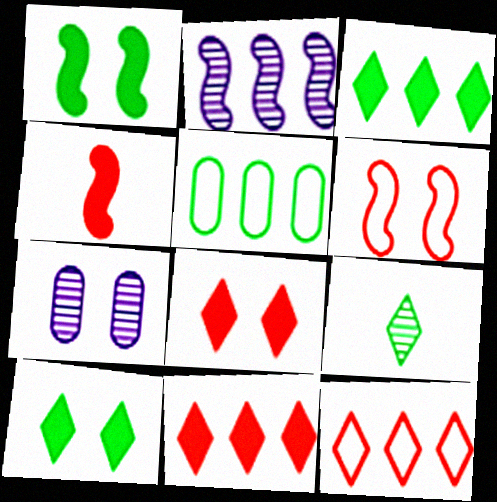[[1, 5, 9], 
[2, 5, 11], 
[6, 7, 10]]